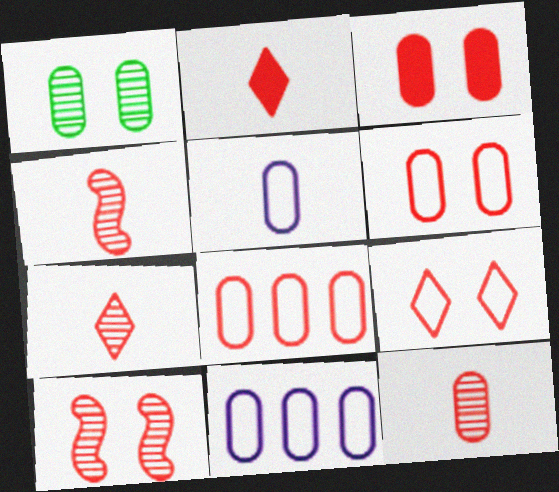[[2, 8, 10], 
[3, 8, 12], 
[3, 9, 10], 
[4, 7, 12]]